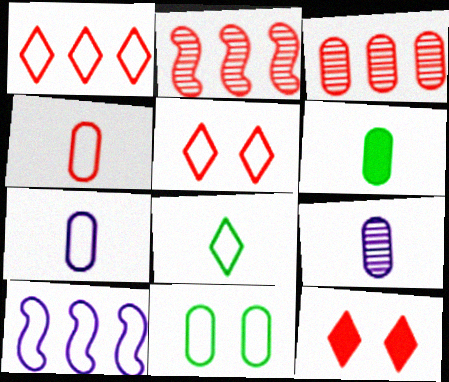[[2, 4, 12], 
[4, 6, 9]]